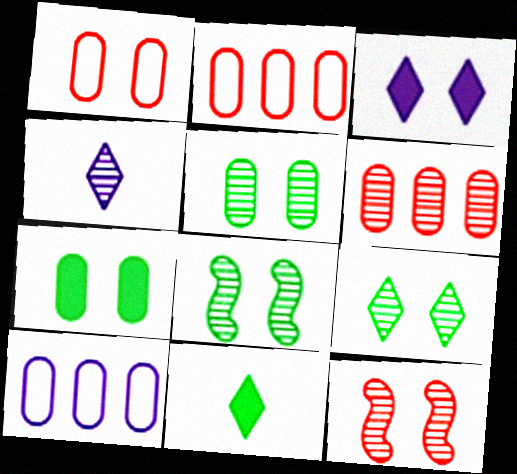[[1, 3, 8], 
[4, 6, 8], 
[5, 8, 9], 
[10, 11, 12]]